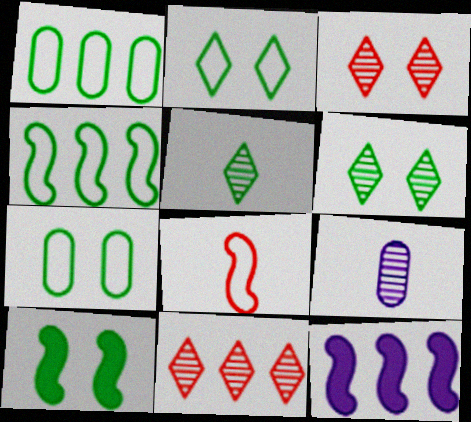[[1, 5, 10], 
[1, 11, 12], 
[6, 7, 10]]